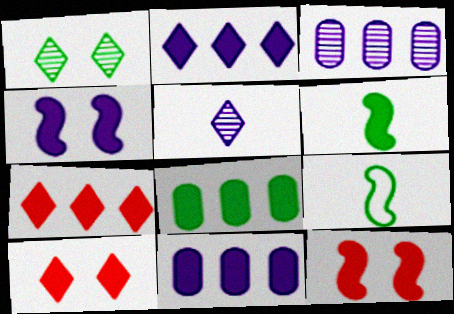[[1, 8, 9], 
[3, 9, 10], 
[6, 10, 11]]